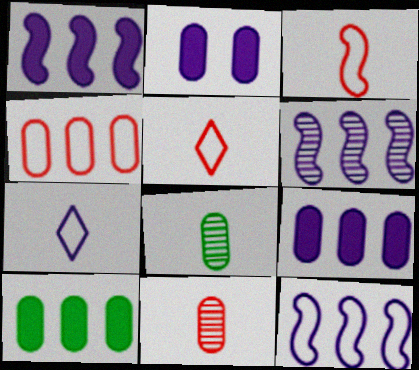[[1, 6, 12], 
[2, 4, 8], 
[2, 6, 7]]